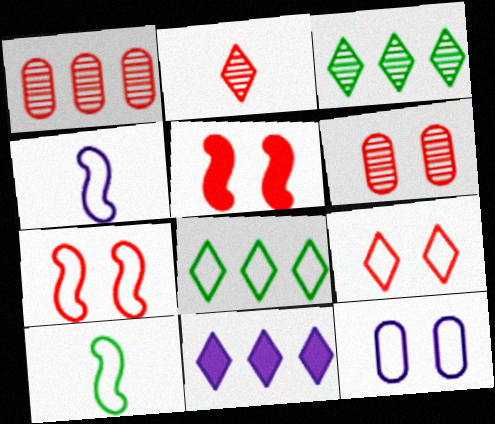[[5, 6, 9], 
[6, 10, 11]]